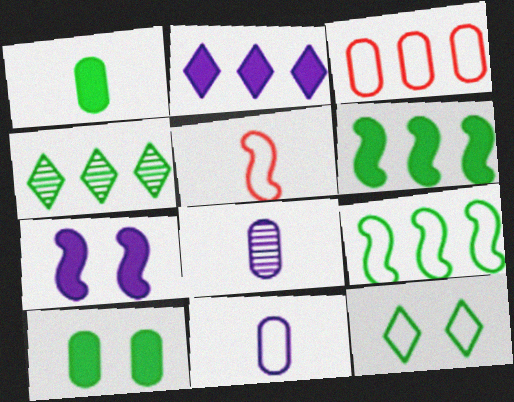[[3, 8, 10]]